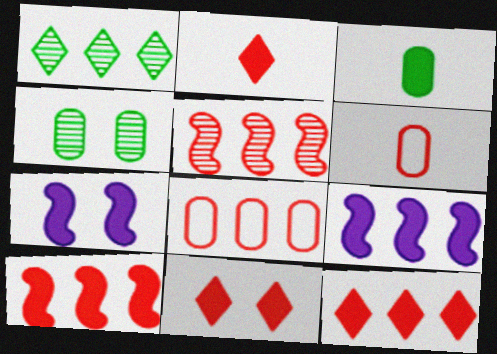[[1, 6, 7], 
[1, 8, 9], 
[2, 11, 12], 
[3, 7, 12], 
[3, 9, 11], 
[5, 6, 11], 
[5, 8, 12]]